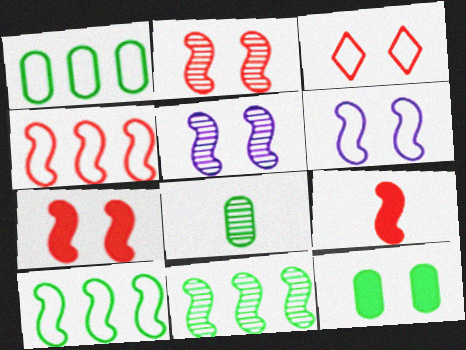[[1, 8, 12], 
[2, 4, 9], 
[3, 5, 12], 
[5, 9, 10], 
[6, 9, 11]]